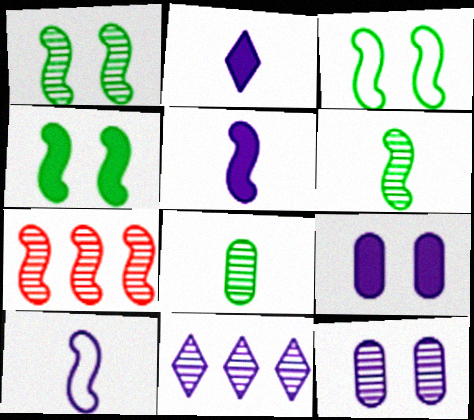[[1, 3, 4], 
[3, 5, 7], 
[4, 7, 10], 
[9, 10, 11]]